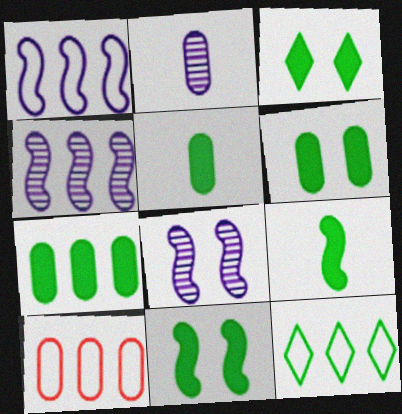[[1, 10, 12], 
[2, 6, 10], 
[3, 6, 11], 
[3, 7, 9], 
[5, 6, 7]]